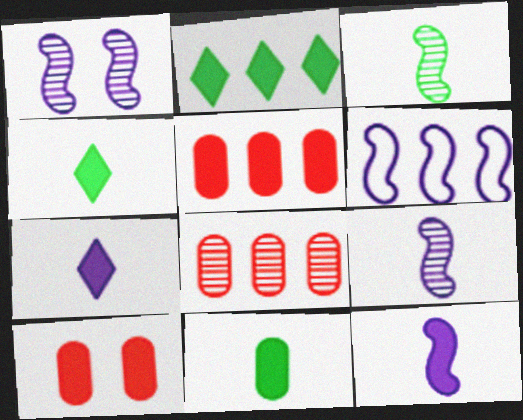[[1, 6, 12], 
[2, 6, 8], 
[2, 10, 12]]